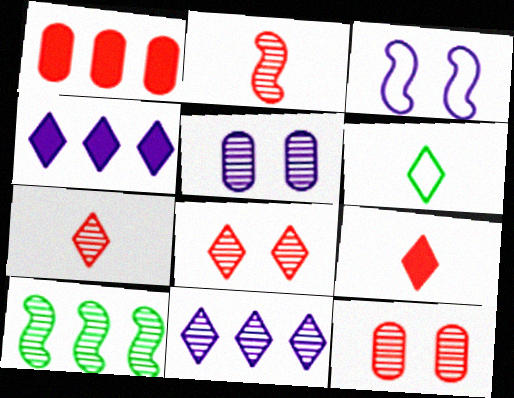[[4, 6, 8], 
[5, 7, 10]]